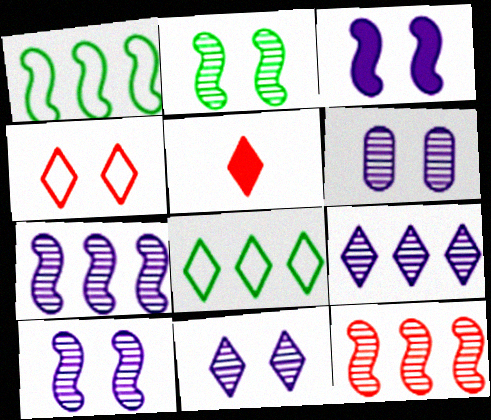[[1, 5, 6], 
[5, 8, 11], 
[6, 10, 11]]